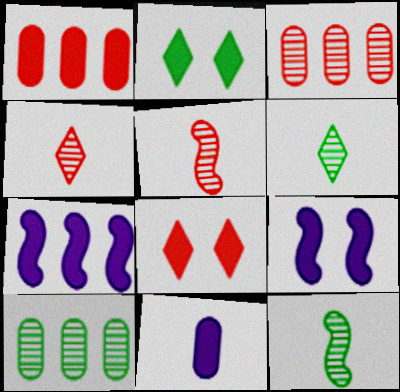[]